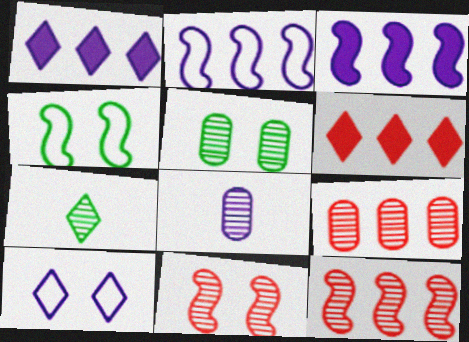[[3, 8, 10], 
[4, 6, 8], 
[5, 8, 9], 
[6, 7, 10]]